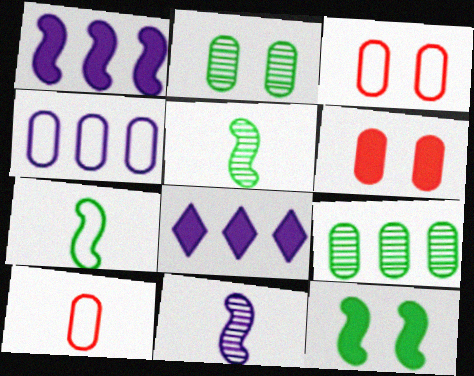[[3, 5, 8]]